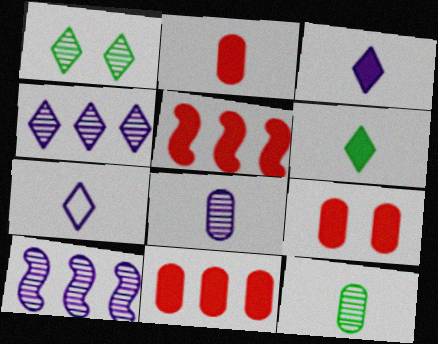[[2, 9, 11]]